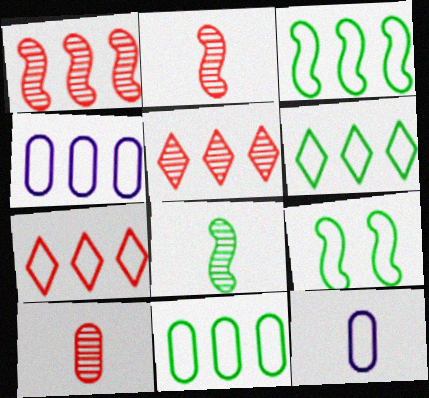[[3, 4, 7], 
[3, 6, 11], 
[7, 9, 12]]